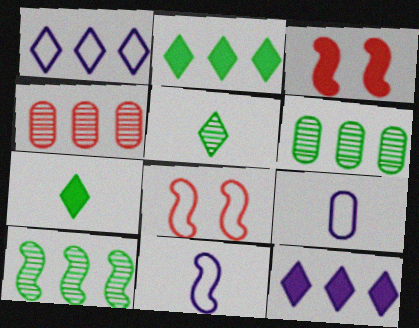[[3, 10, 11]]